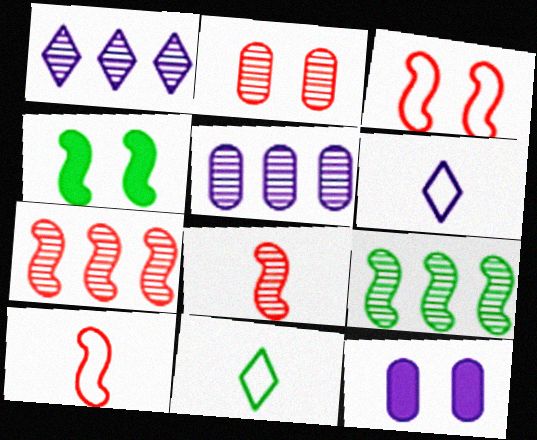[[7, 11, 12]]